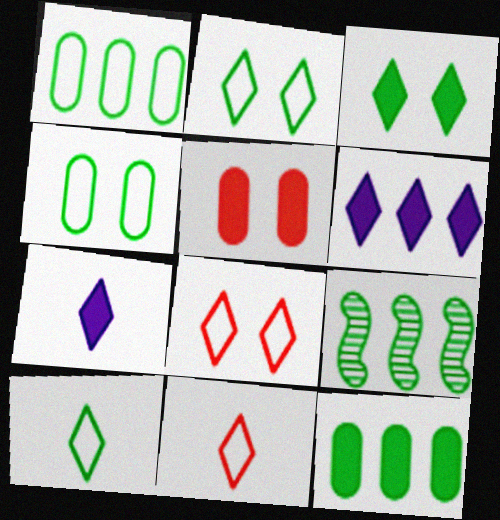[]